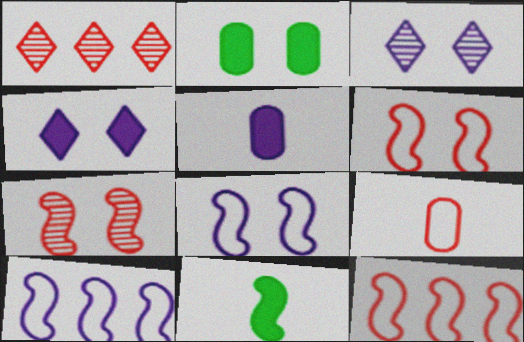[[2, 3, 6], 
[3, 5, 10], 
[7, 10, 11]]